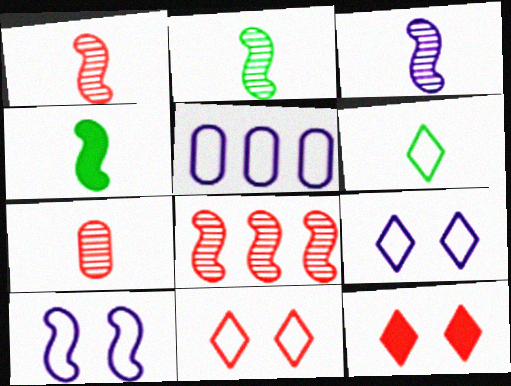[[1, 2, 3], 
[2, 5, 12], 
[4, 8, 10]]